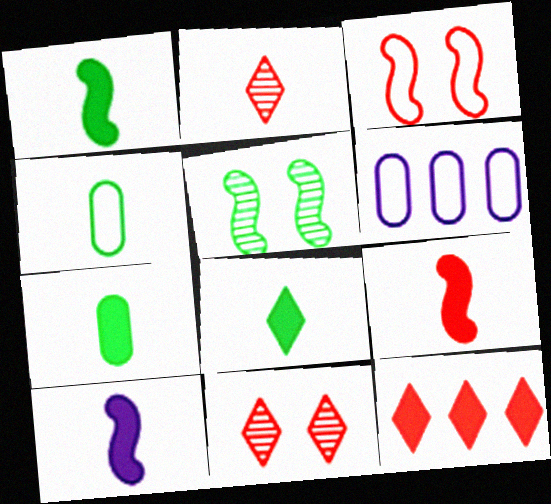[[1, 6, 11], 
[1, 7, 8], 
[1, 9, 10], 
[2, 4, 10]]